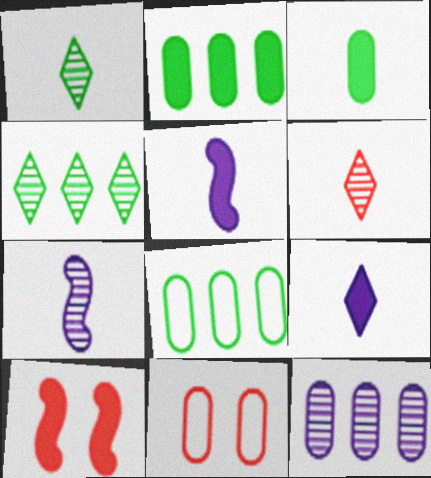[[2, 9, 10], 
[3, 11, 12], 
[4, 5, 11]]